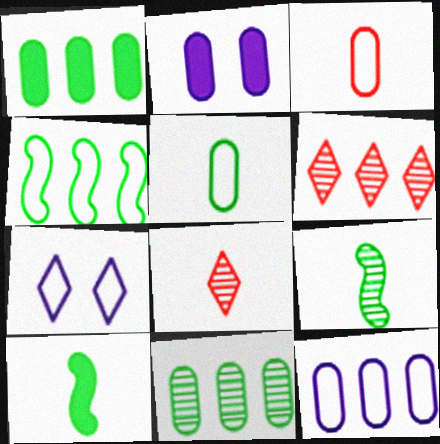[[2, 3, 11], 
[2, 4, 8], 
[3, 4, 7]]